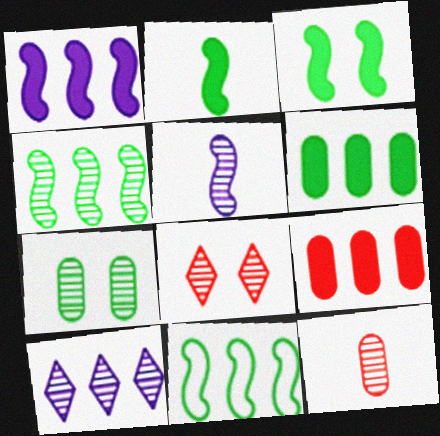[[9, 10, 11]]